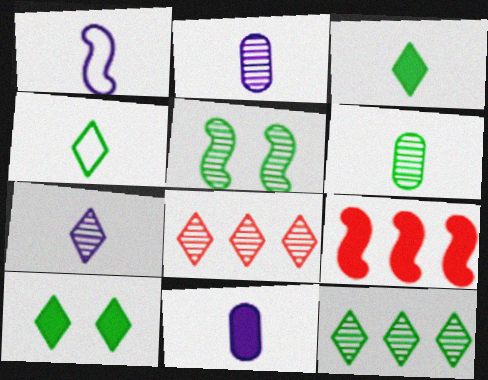[[1, 5, 9], 
[1, 7, 11], 
[2, 5, 8], 
[4, 10, 12], 
[5, 6, 12], 
[9, 10, 11]]